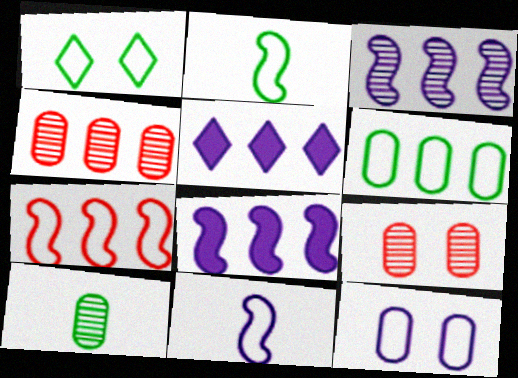[[1, 2, 6], 
[2, 5, 9]]